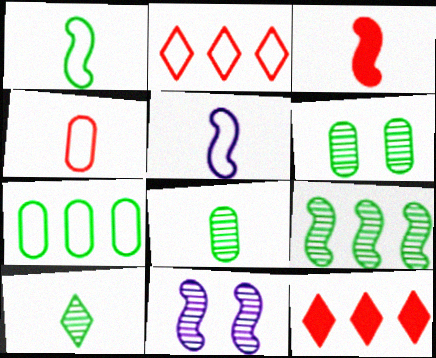[[5, 6, 12], 
[6, 9, 10]]